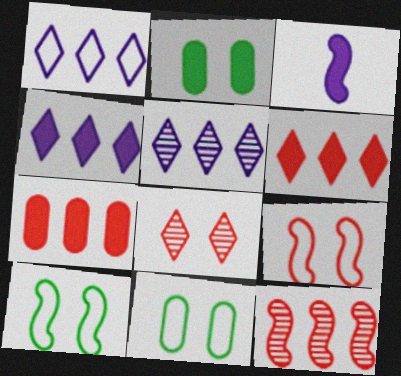[[1, 4, 5], 
[2, 3, 6], 
[3, 10, 12]]